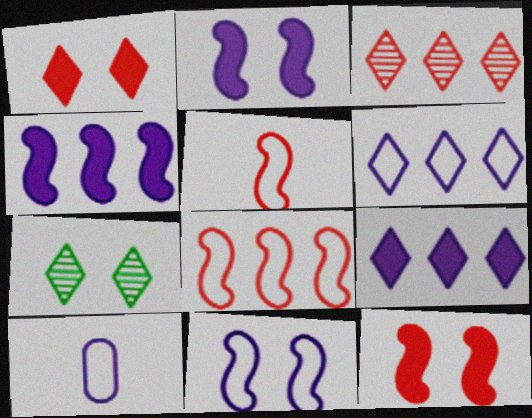[[6, 10, 11]]